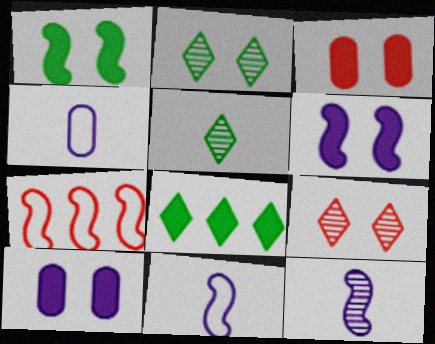[[1, 7, 12], 
[5, 7, 10]]